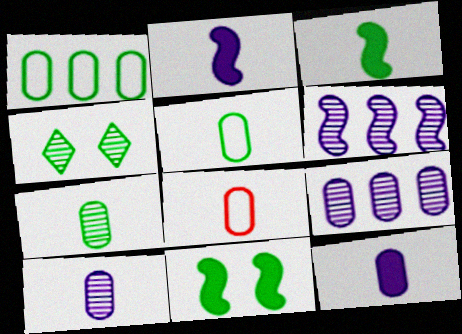[[1, 3, 4], 
[7, 8, 12]]